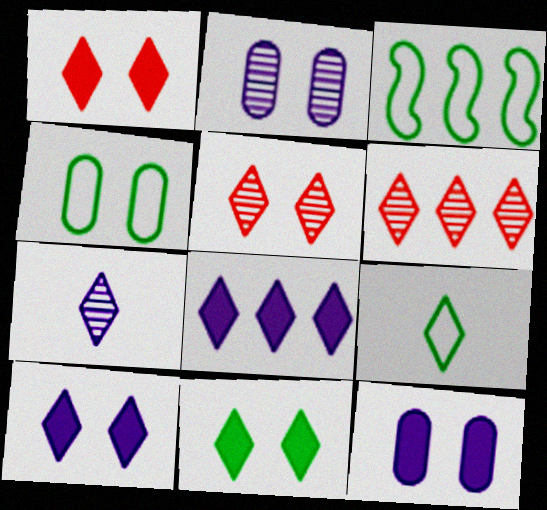[[1, 10, 11], 
[3, 4, 9], 
[5, 8, 9], 
[6, 9, 10]]